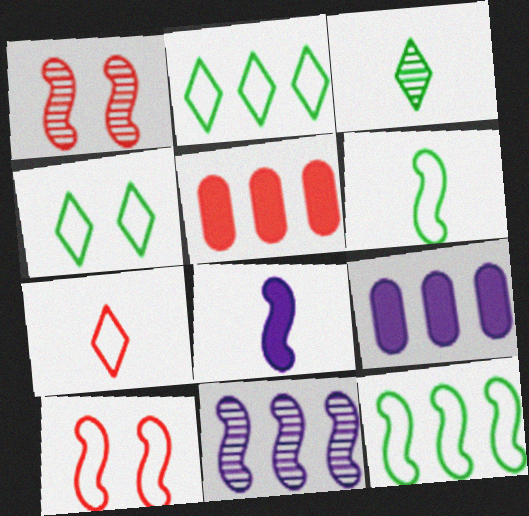[[1, 5, 7], 
[1, 8, 12], 
[2, 5, 11], 
[3, 9, 10]]